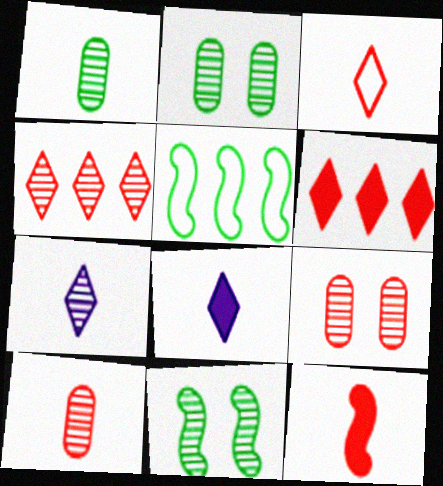[[3, 10, 12], 
[5, 8, 9]]